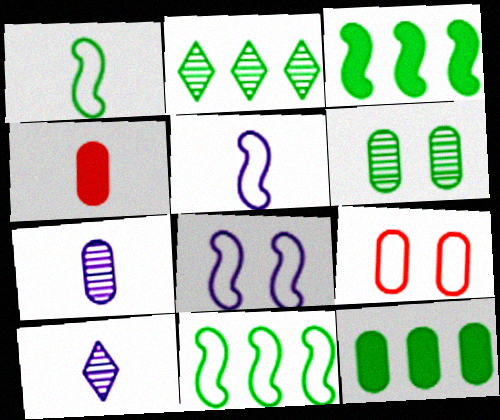[[1, 4, 10], 
[2, 4, 8], 
[2, 11, 12], 
[3, 9, 10], 
[7, 9, 12]]